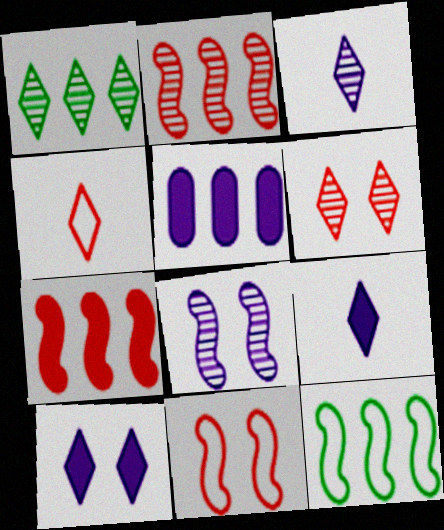[[1, 3, 6], 
[1, 4, 10]]